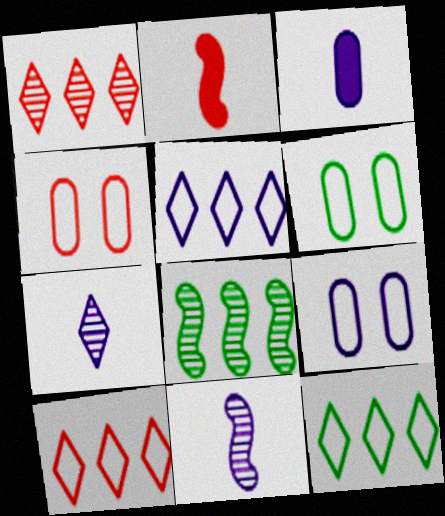[[1, 2, 4], 
[4, 6, 9], 
[5, 10, 12]]